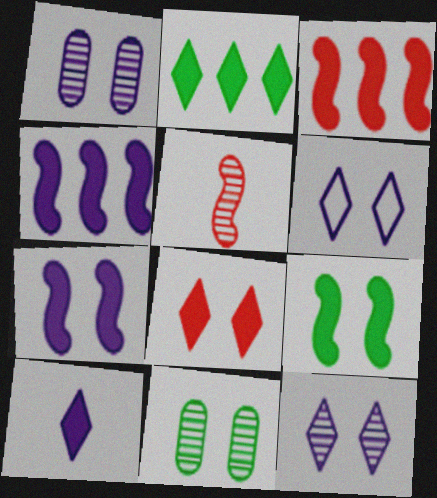[[1, 6, 7], 
[2, 8, 10]]